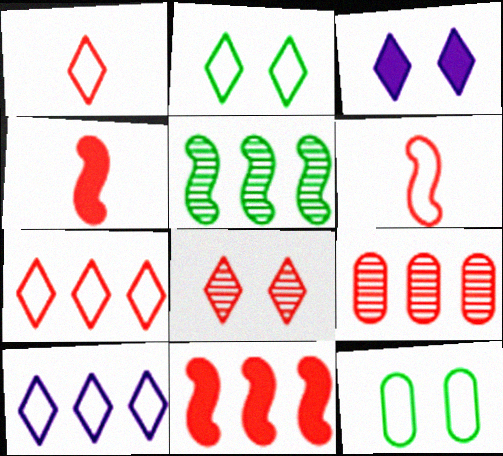[[1, 2, 10], 
[2, 3, 8], 
[6, 10, 12], 
[7, 9, 11]]